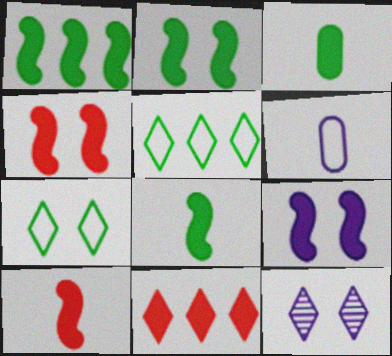[[1, 2, 8], 
[1, 9, 10], 
[2, 4, 9], 
[3, 9, 11]]